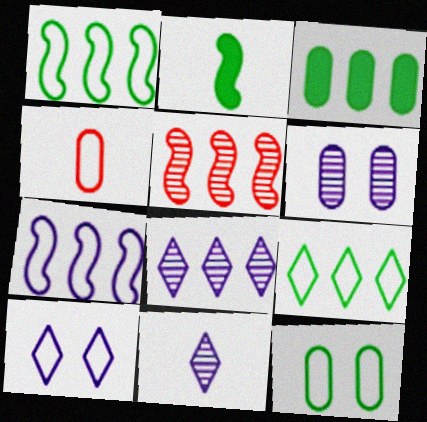[[1, 4, 10], 
[2, 4, 11], 
[3, 4, 6]]